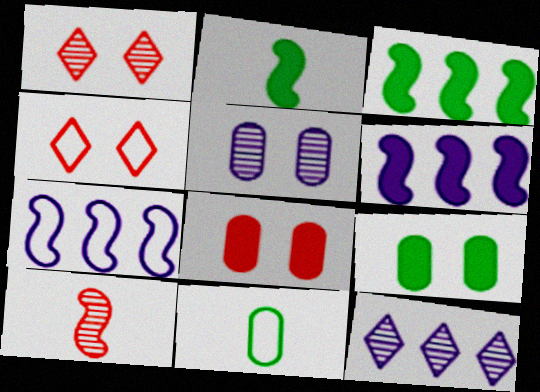[[1, 6, 11], 
[4, 7, 11]]